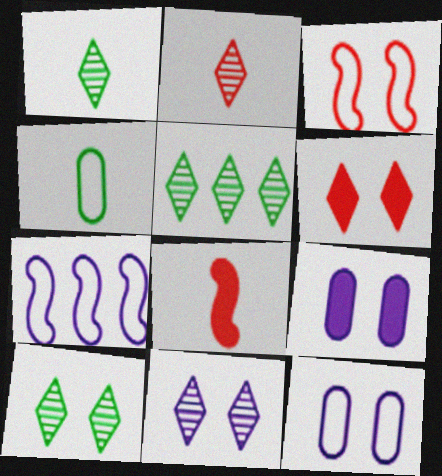[[1, 5, 10], 
[2, 5, 11], 
[3, 9, 10], 
[5, 8, 12]]